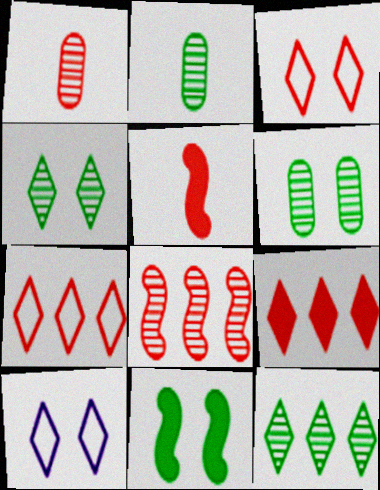[]